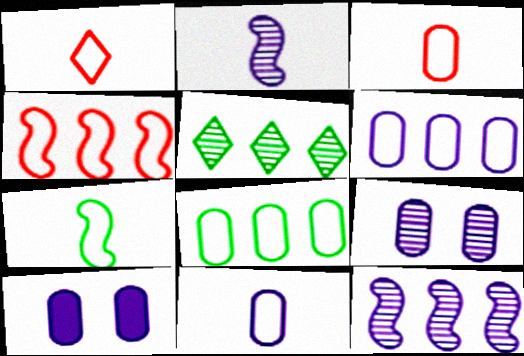[[1, 7, 11]]